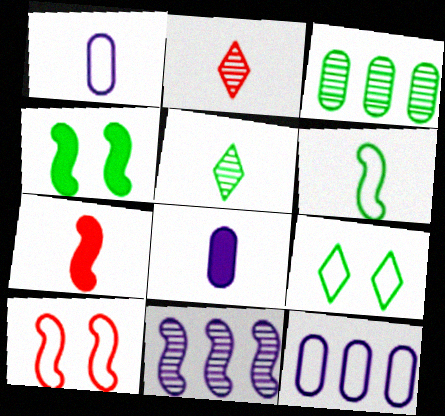[[1, 5, 7], 
[2, 4, 12], 
[2, 6, 8]]